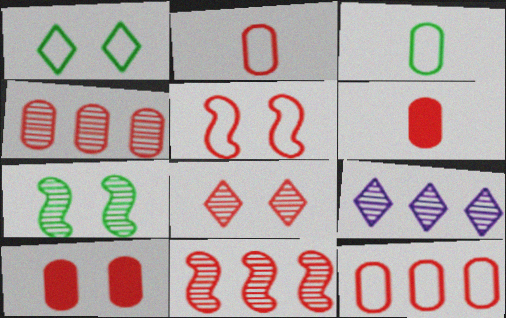[[2, 4, 10], 
[5, 8, 10]]